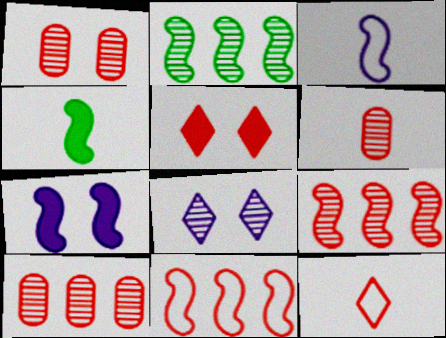[[1, 6, 10], 
[2, 6, 8], 
[5, 6, 11]]